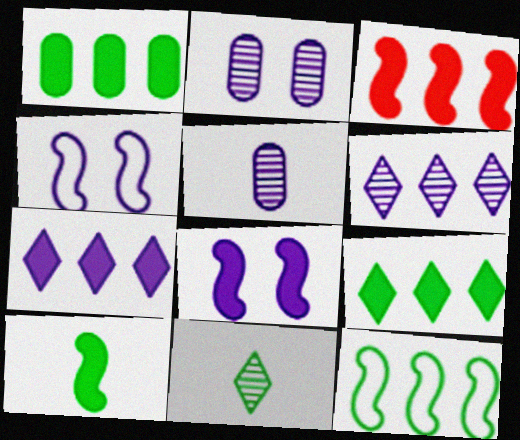[[1, 3, 7], 
[3, 8, 10], 
[4, 5, 7]]